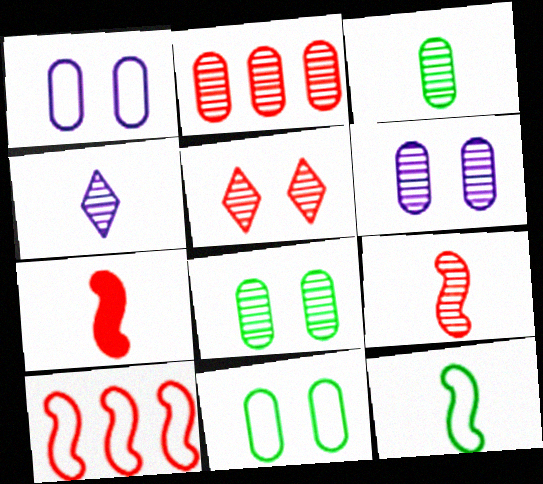[[2, 3, 6], 
[2, 5, 9], 
[3, 4, 9]]